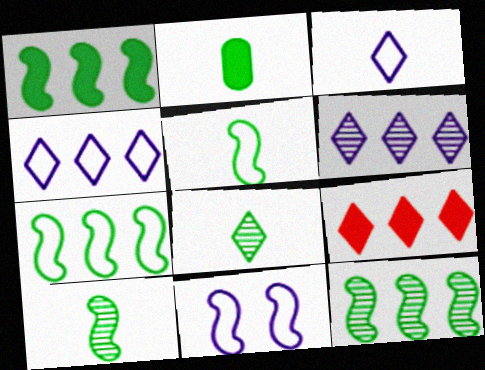[[1, 7, 12], 
[2, 5, 8]]